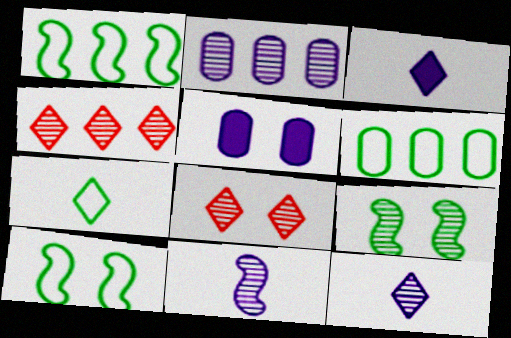[[5, 8, 10], 
[6, 7, 10]]